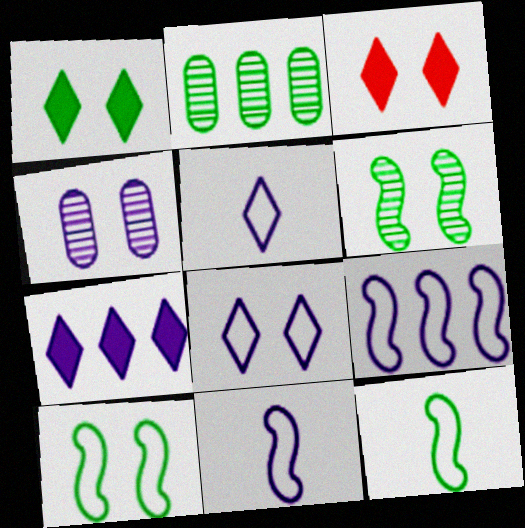[[1, 2, 12], 
[2, 3, 11], 
[3, 4, 10], 
[4, 7, 11]]